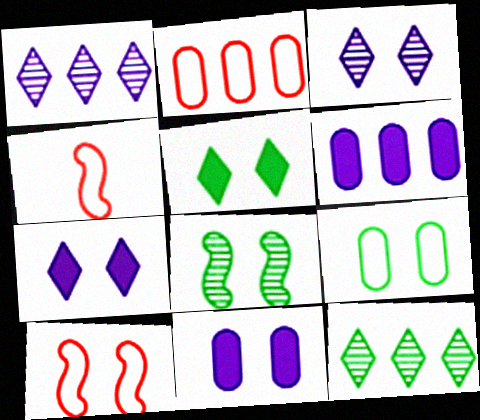[[4, 11, 12], 
[5, 8, 9]]